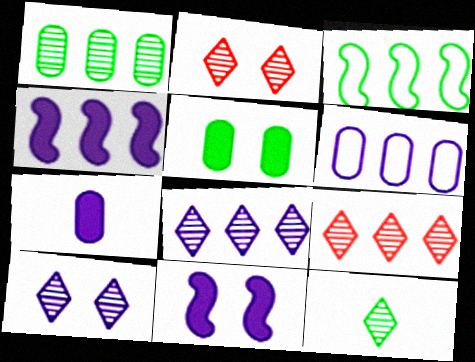[[2, 3, 7], 
[2, 8, 12], 
[3, 5, 12], 
[4, 6, 8], 
[9, 10, 12]]